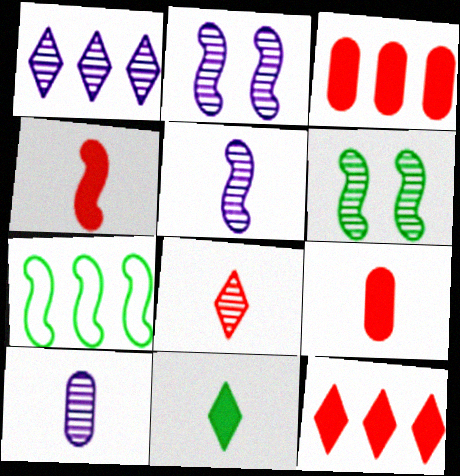[[1, 2, 10], 
[1, 3, 7], 
[2, 4, 7]]